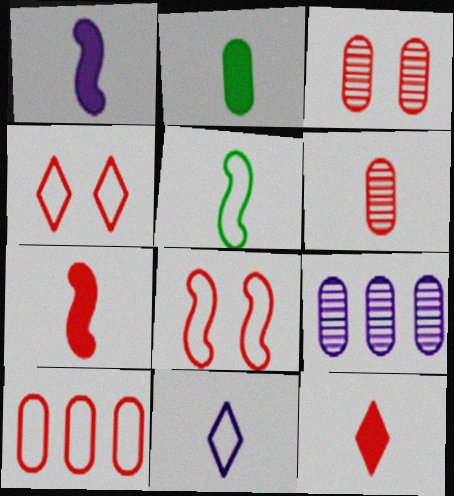[[1, 2, 12]]